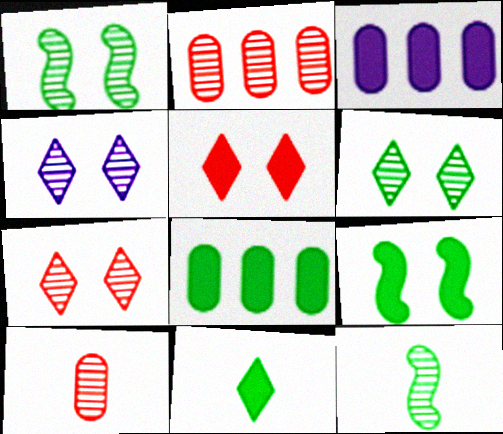[[2, 4, 12], 
[4, 6, 7], 
[8, 9, 11]]